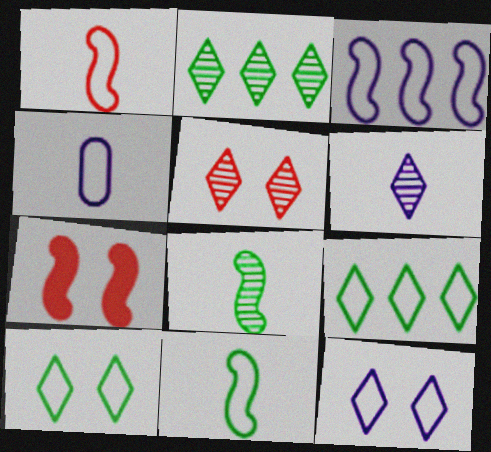[[2, 4, 7], 
[2, 5, 6], 
[3, 4, 12], 
[3, 7, 8]]